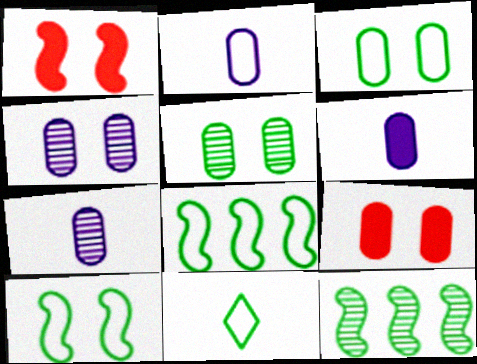[[2, 6, 7], 
[3, 4, 9], 
[3, 8, 11]]